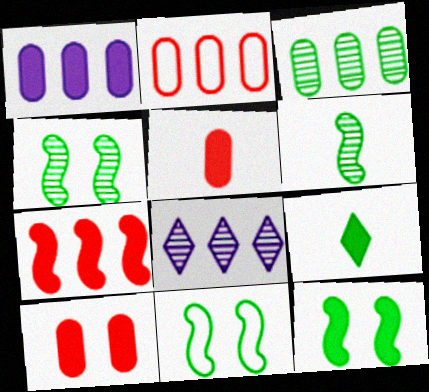[[1, 2, 3], 
[3, 9, 11], 
[4, 11, 12], 
[5, 8, 11]]